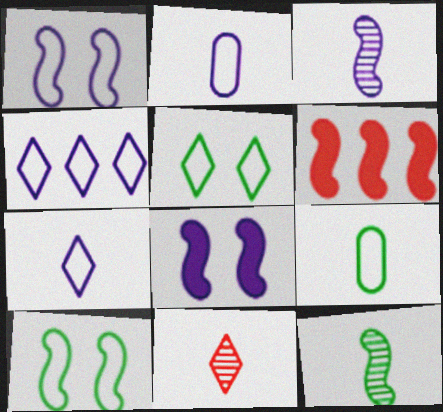[[1, 2, 4], 
[1, 6, 12], 
[3, 6, 10]]